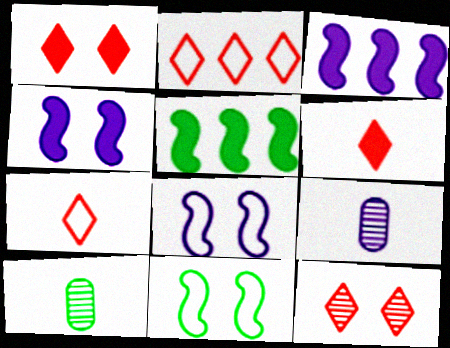[[2, 4, 10], 
[2, 6, 12]]